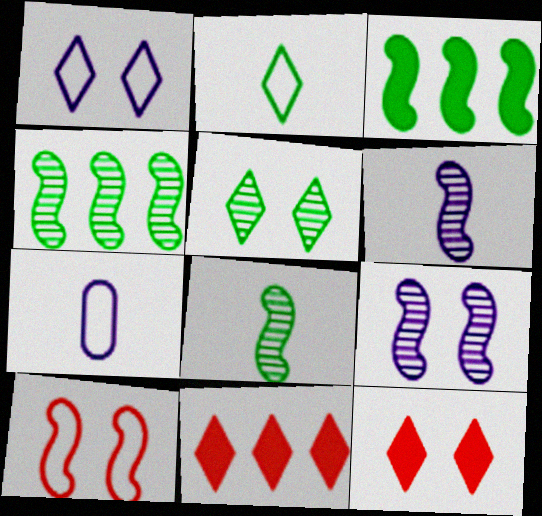[[1, 5, 12], 
[3, 6, 10], 
[4, 7, 12]]